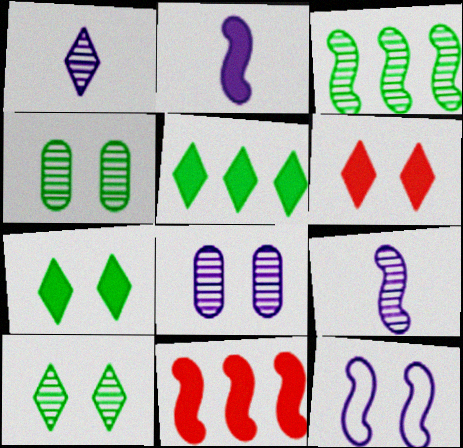[[4, 6, 12]]